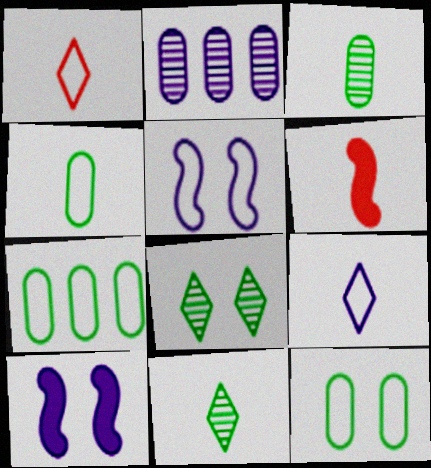[[1, 5, 7], 
[2, 9, 10], 
[3, 6, 9], 
[4, 7, 12]]